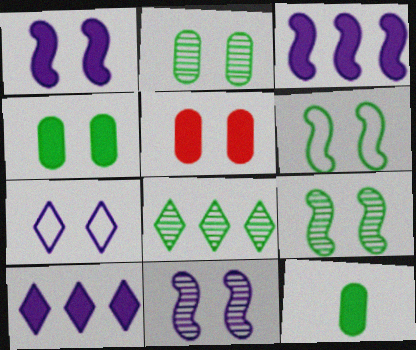[[5, 7, 9], 
[6, 8, 12]]